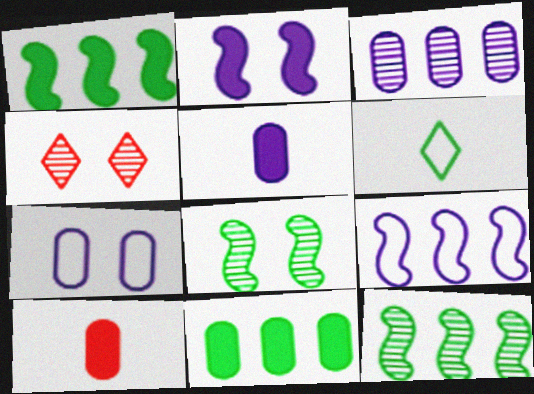[[3, 5, 7], 
[6, 8, 11]]